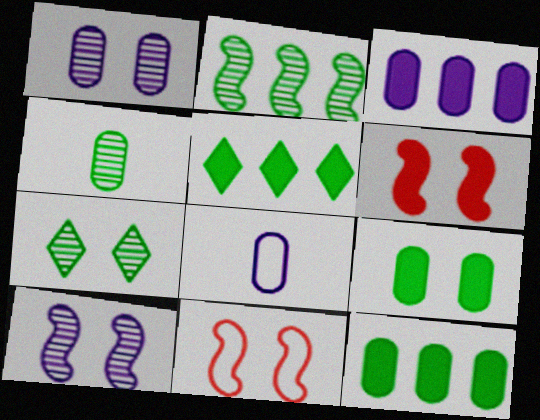[[1, 3, 8], 
[2, 4, 7]]